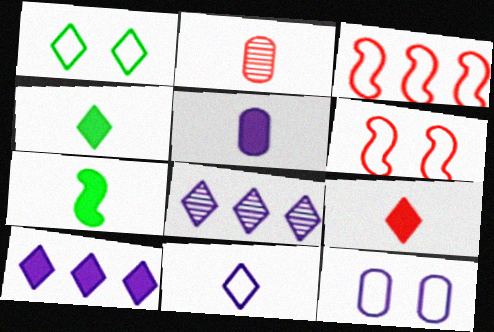[[1, 6, 12], 
[1, 8, 9], 
[2, 7, 11], 
[5, 7, 9]]